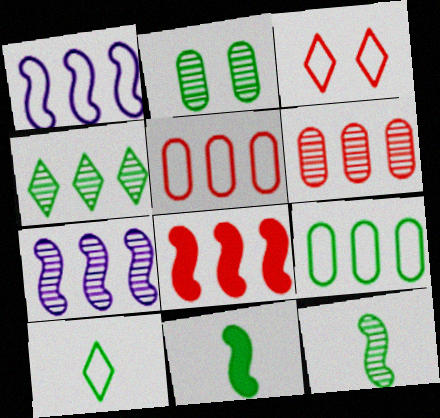[[2, 4, 12], 
[4, 6, 7]]